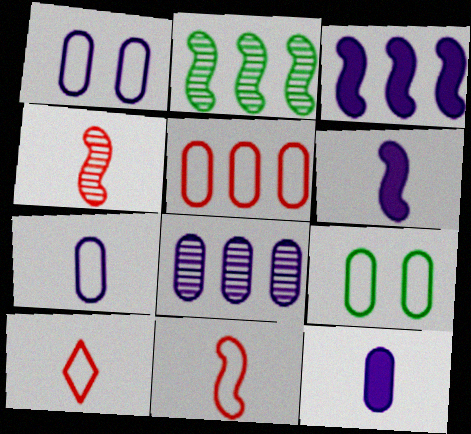[[1, 8, 12], 
[5, 7, 9]]